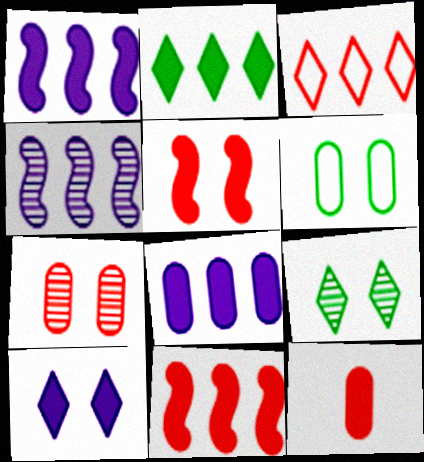[[2, 8, 11]]